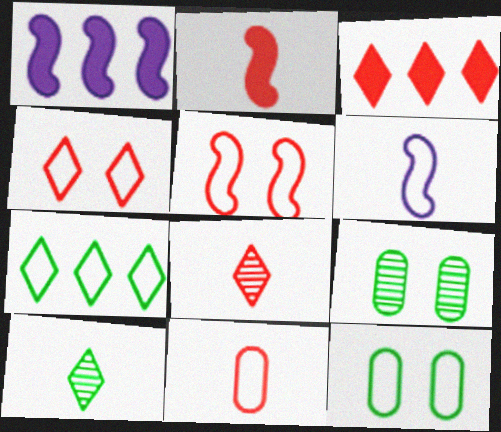[[1, 8, 12], 
[2, 8, 11], 
[3, 4, 8], 
[3, 6, 9]]